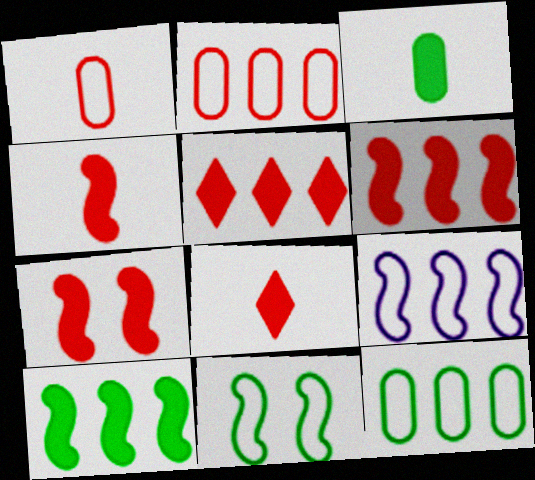[[4, 6, 7]]